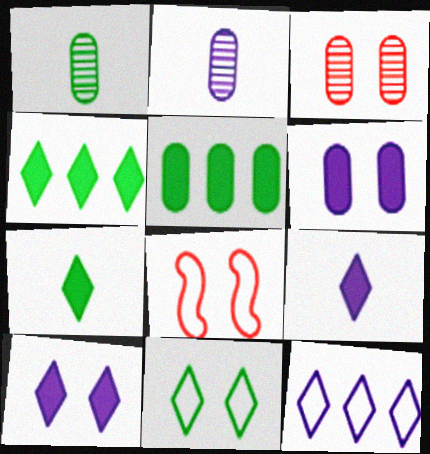[[2, 4, 8]]